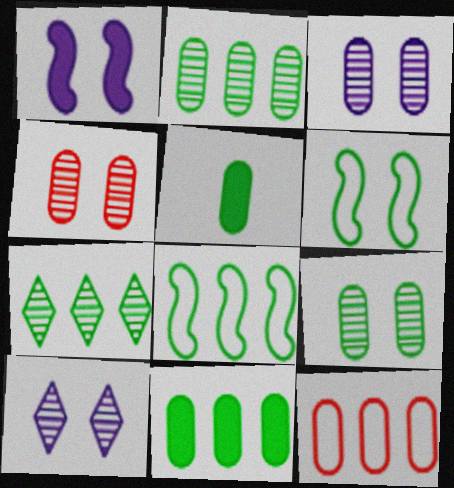[[3, 4, 9], 
[3, 5, 12], 
[5, 6, 7], 
[7, 8, 11]]